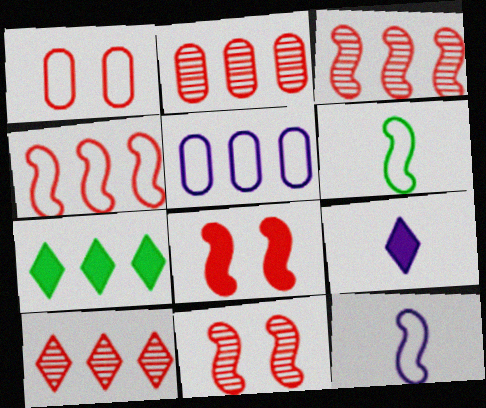[[2, 3, 10], 
[3, 5, 7]]